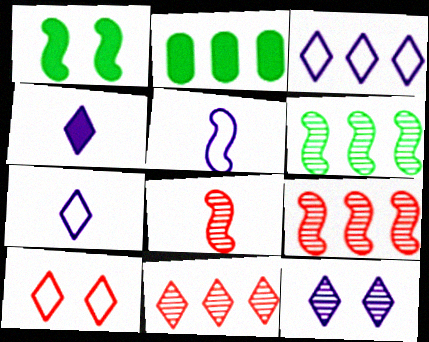[[1, 5, 9], 
[2, 3, 9], 
[3, 4, 12]]